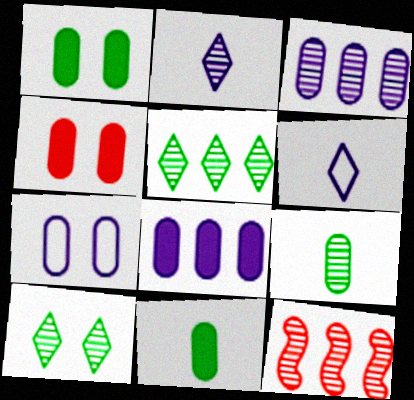[[1, 6, 12], 
[3, 5, 12], 
[4, 8, 11]]